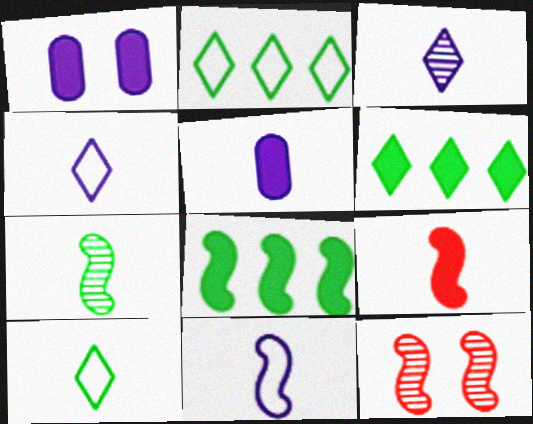[[1, 6, 9], 
[2, 5, 12], 
[3, 5, 11], 
[7, 9, 11], 
[8, 11, 12]]